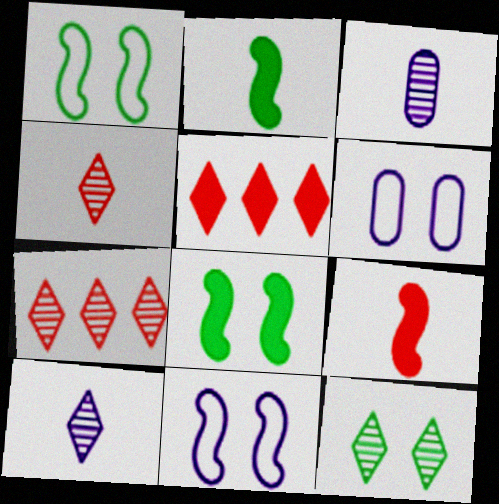[[1, 3, 5], 
[2, 6, 7], 
[7, 10, 12]]